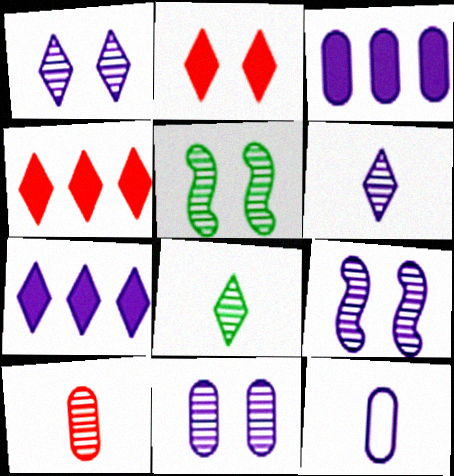[[1, 9, 11], 
[3, 11, 12], 
[4, 5, 12], 
[7, 9, 12]]